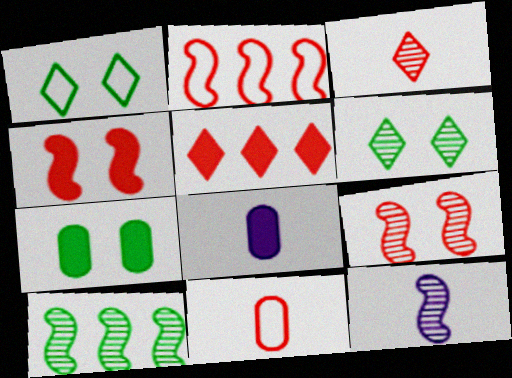[[2, 6, 8], 
[5, 9, 11], 
[9, 10, 12]]